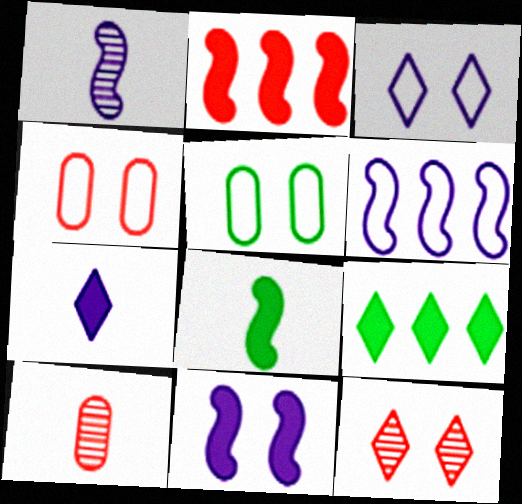[[1, 4, 9], 
[1, 6, 11], 
[2, 8, 11], 
[5, 11, 12]]